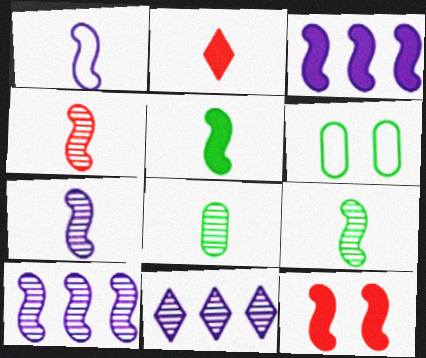[[1, 2, 8], 
[1, 4, 5], 
[2, 6, 10], 
[3, 5, 12], 
[4, 7, 9]]